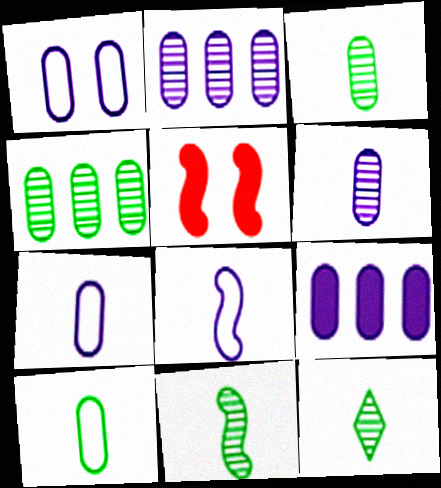[[1, 6, 9], 
[3, 11, 12]]